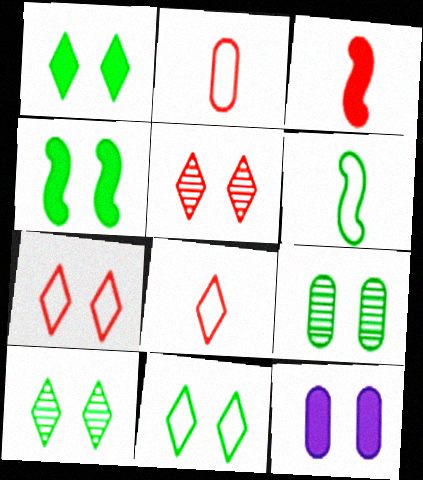[[1, 10, 11], 
[4, 9, 11]]